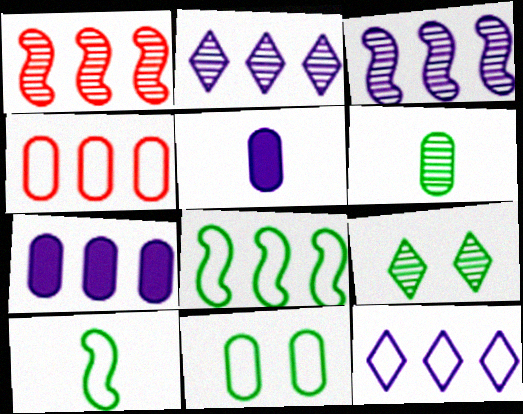[[3, 7, 12], 
[4, 8, 12]]